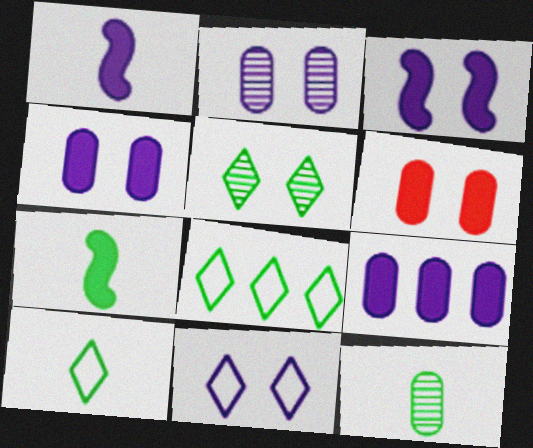[[2, 3, 11], 
[7, 10, 12]]